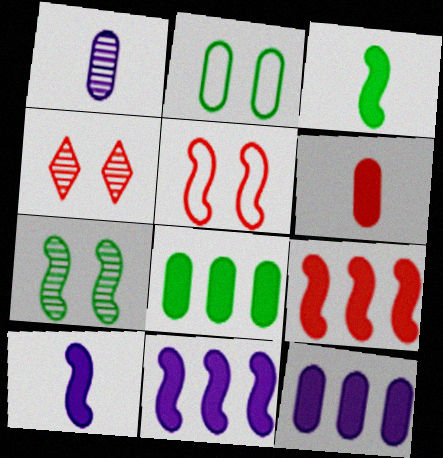[]